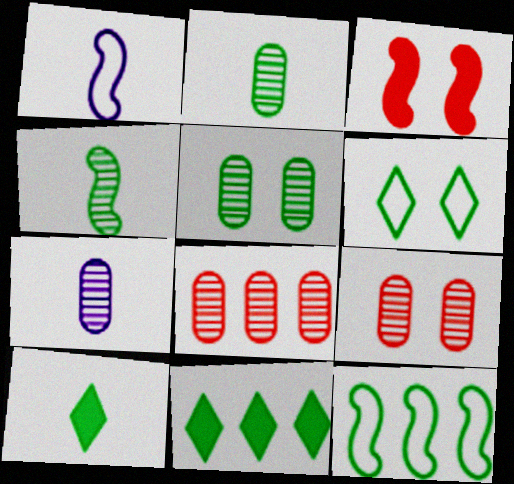[[1, 9, 11], 
[5, 7, 8], 
[5, 10, 12]]